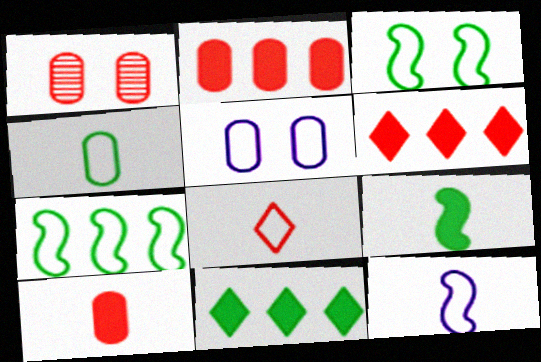[[1, 11, 12], 
[4, 8, 12], 
[5, 7, 8]]